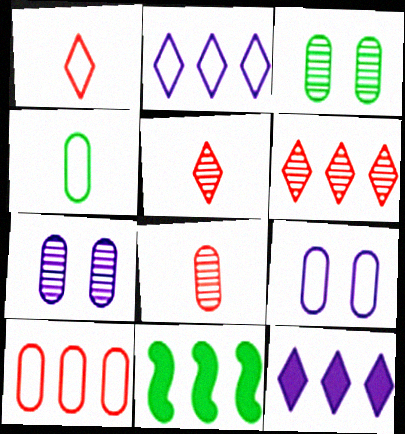[[1, 7, 11], 
[4, 9, 10], 
[5, 9, 11]]